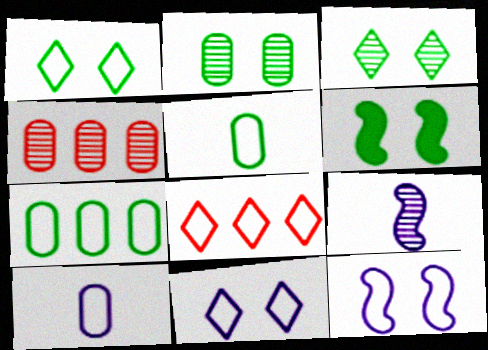[[1, 2, 6], 
[3, 4, 9], 
[5, 8, 12]]